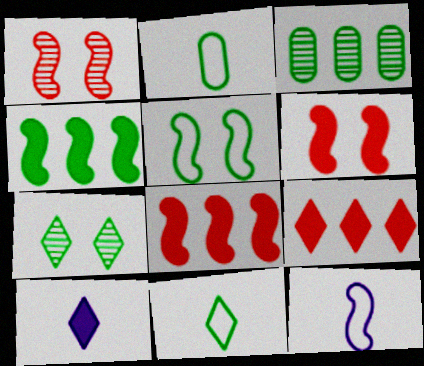[[1, 4, 12], 
[2, 4, 7]]